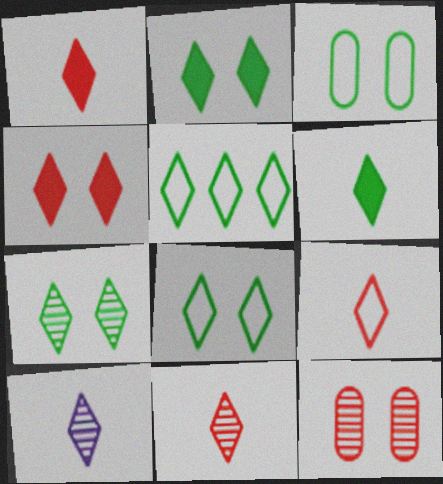[[1, 9, 11], 
[2, 7, 8], 
[4, 5, 10], 
[5, 6, 7], 
[6, 9, 10]]